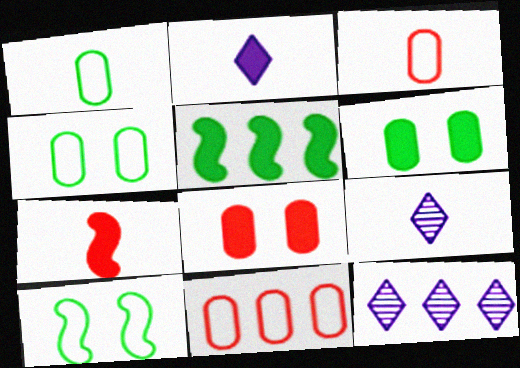[[1, 7, 9], 
[2, 5, 8], 
[4, 7, 12], 
[5, 11, 12]]